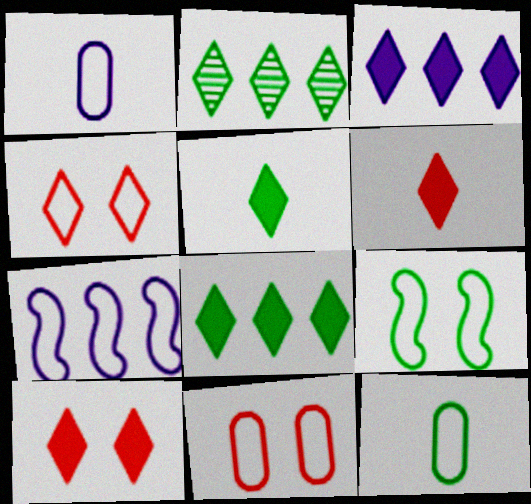[[3, 5, 10], 
[4, 7, 12]]